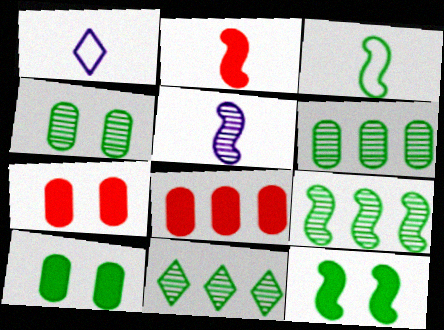[[1, 7, 9], 
[2, 3, 5], 
[3, 9, 12], 
[3, 10, 11], 
[6, 9, 11]]